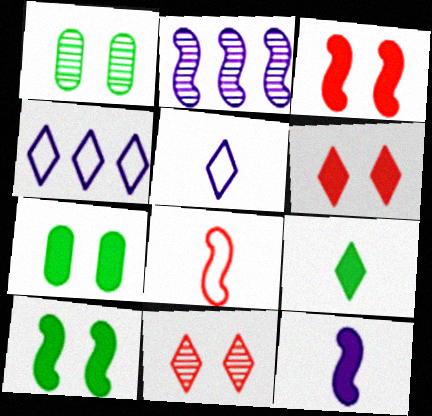[[2, 8, 10], 
[4, 9, 11]]